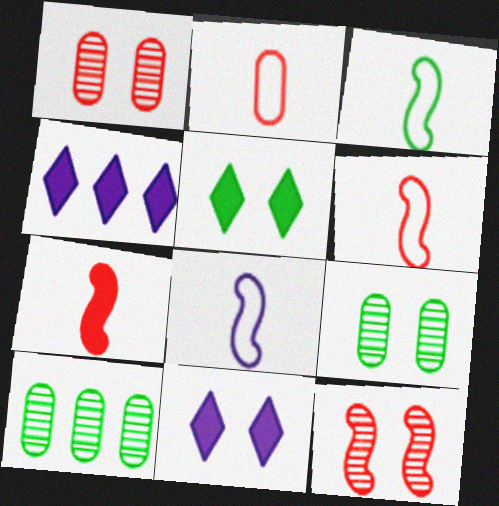[[1, 3, 4], 
[3, 5, 10], 
[3, 6, 8], 
[4, 6, 9], 
[6, 10, 11]]